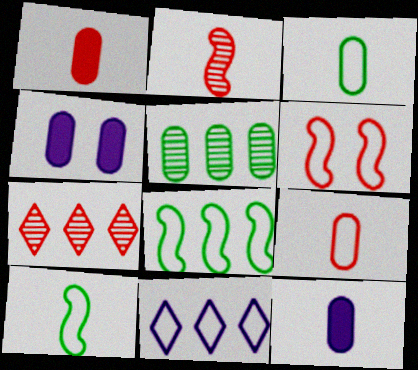[[1, 6, 7], 
[3, 6, 11], 
[4, 5, 9], 
[4, 7, 10]]